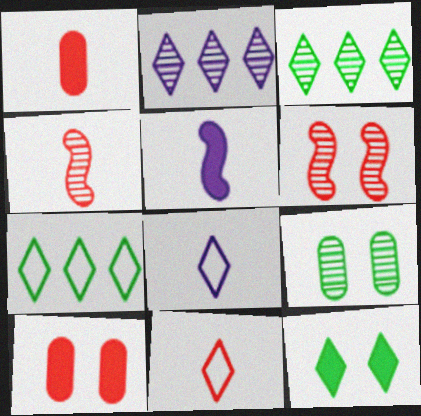[[1, 4, 11], 
[2, 4, 9], 
[2, 11, 12]]